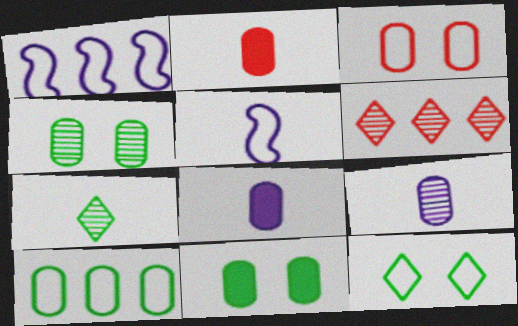[[2, 5, 7], 
[5, 6, 11]]